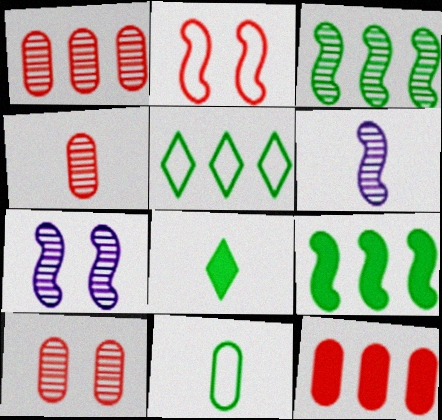[[1, 4, 10], 
[2, 6, 9]]